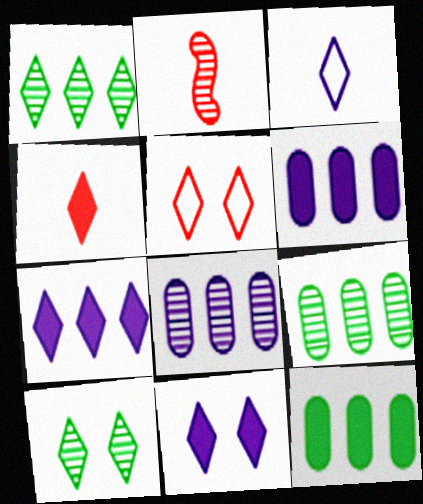[[2, 8, 10], 
[5, 10, 11]]